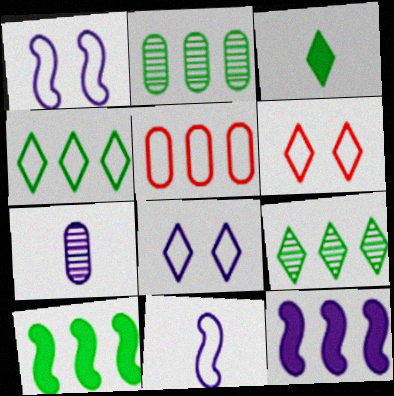[[2, 4, 10], 
[5, 9, 12], 
[6, 7, 10], 
[7, 8, 12]]